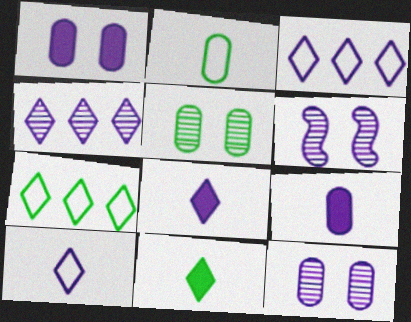[[3, 6, 9]]